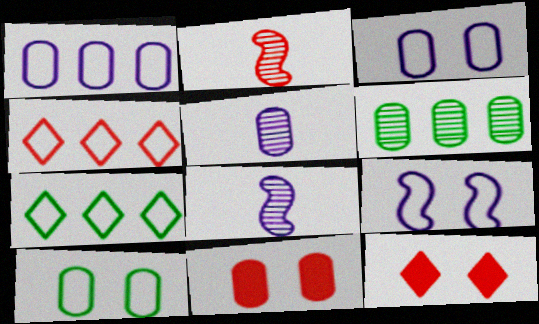[[2, 4, 11], 
[7, 8, 11]]